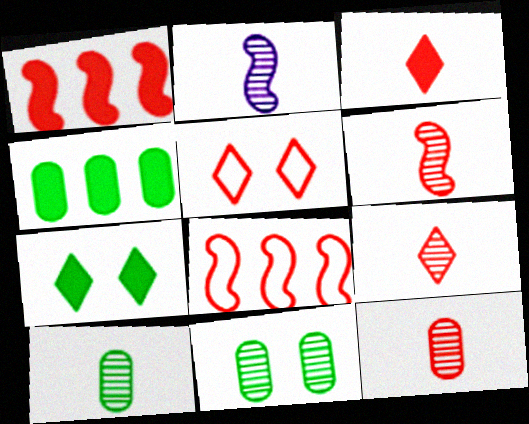[[1, 5, 12], 
[2, 4, 5], 
[2, 9, 10], 
[6, 9, 12]]